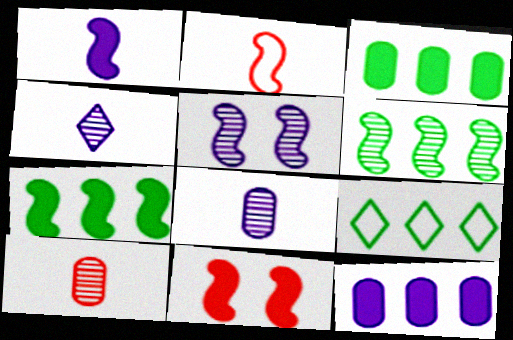[[1, 7, 11], 
[2, 5, 7], 
[3, 6, 9], 
[8, 9, 11]]